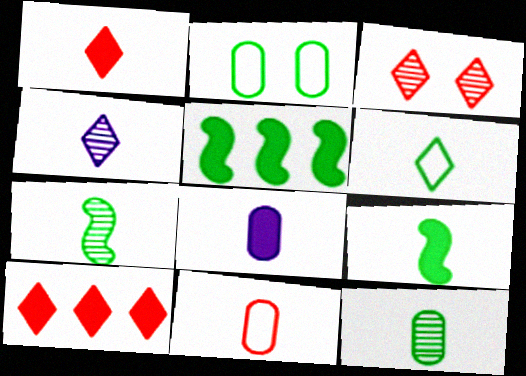[[1, 4, 6], 
[1, 8, 9], 
[4, 9, 11], 
[6, 9, 12], 
[8, 11, 12]]